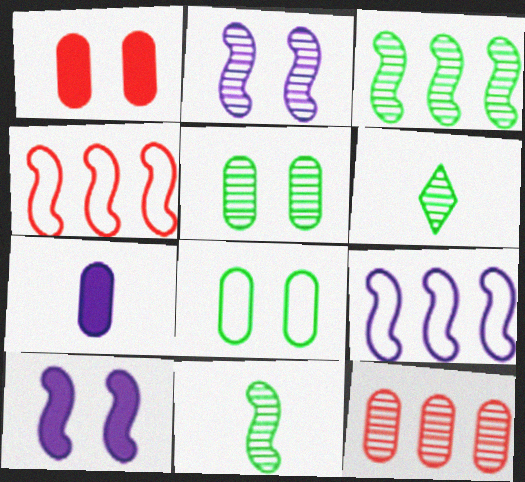[[1, 6, 9], 
[2, 6, 12], 
[3, 5, 6], 
[4, 10, 11], 
[7, 8, 12]]